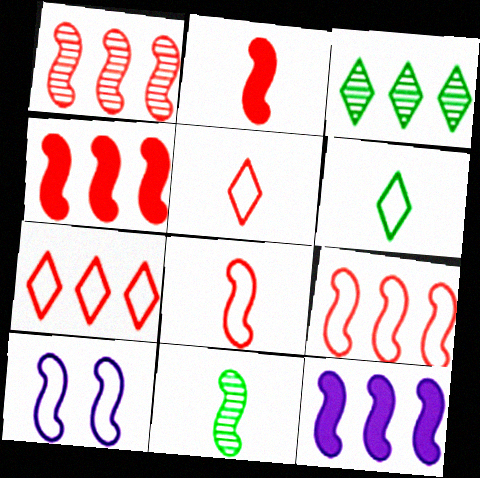[[1, 4, 9], 
[4, 10, 11]]